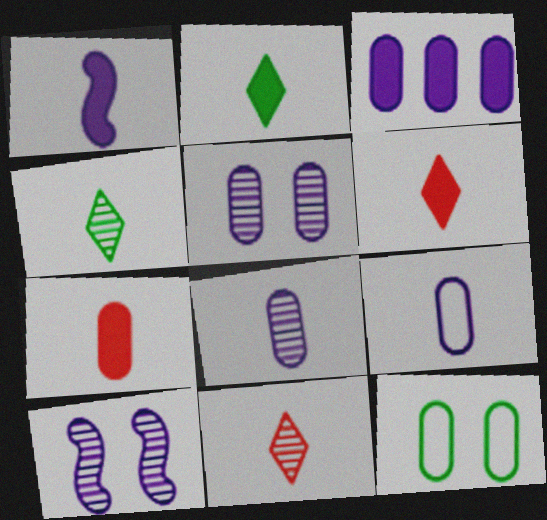[[1, 2, 7], 
[3, 5, 9]]